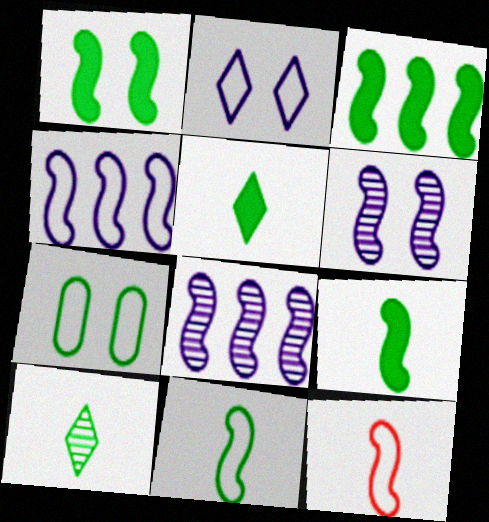[[1, 3, 9], 
[1, 8, 12], 
[3, 6, 12], 
[3, 7, 10]]